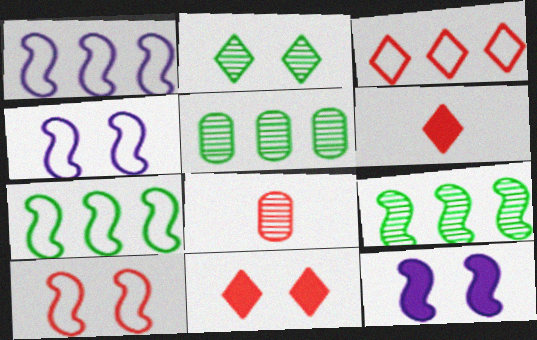[[4, 5, 6]]